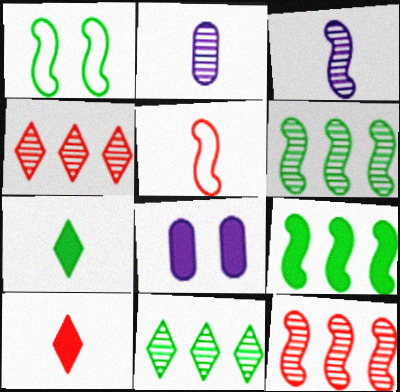[[2, 5, 7], 
[5, 8, 11], 
[8, 9, 10]]